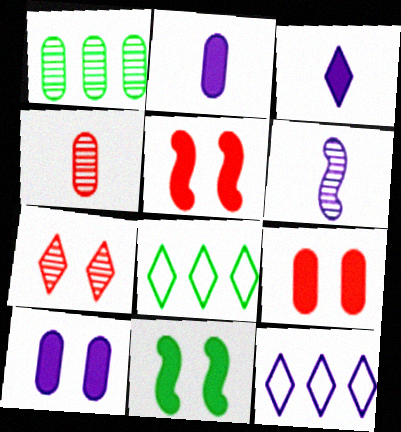[[1, 6, 7], 
[3, 7, 8], 
[4, 11, 12], 
[6, 8, 9], 
[6, 10, 12]]